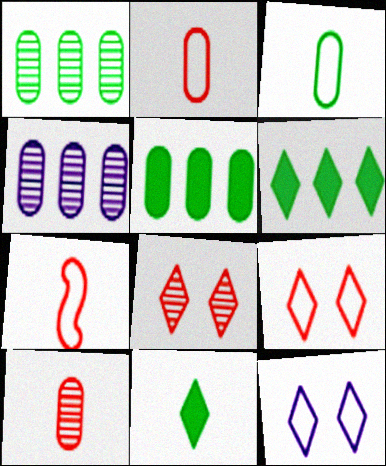[]